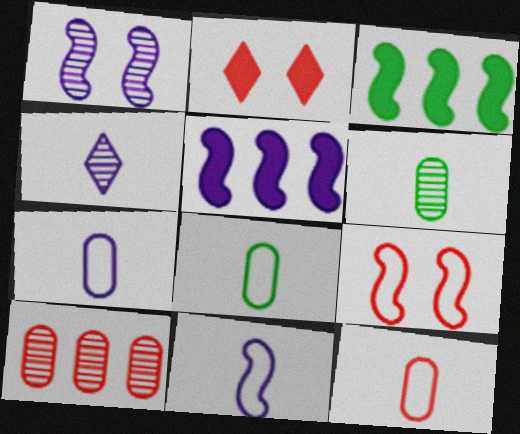[[1, 5, 11], 
[7, 8, 12]]